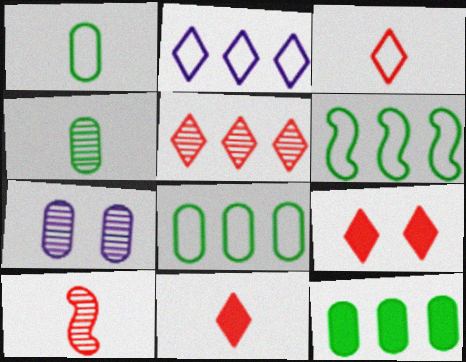[[3, 5, 9], 
[6, 7, 11]]